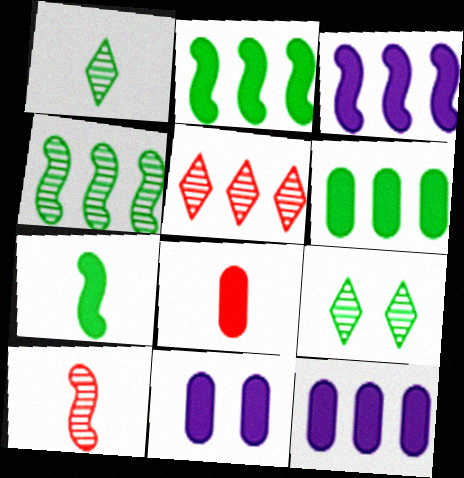[[6, 8, 11]]